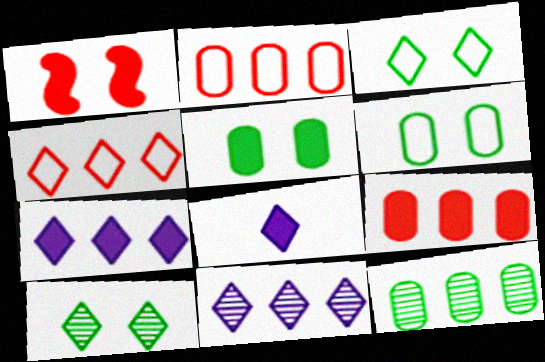[[4, 8, 10]]